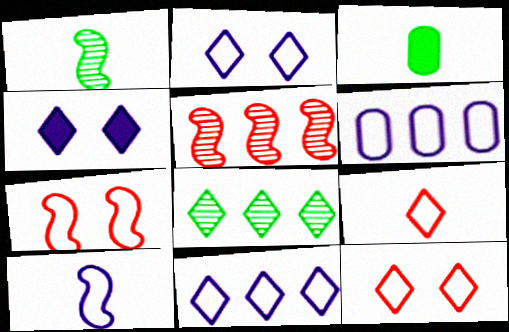[[2, 3, 5], 
[2, 6, 10], 
[4, 8, 9]]